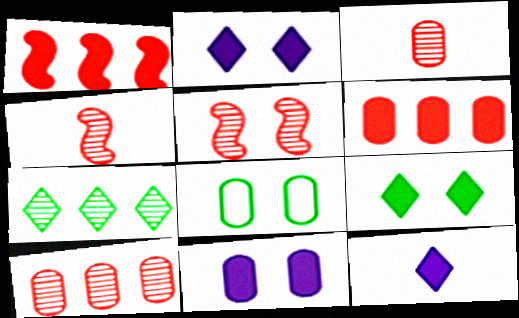[[2, 5, 8]]